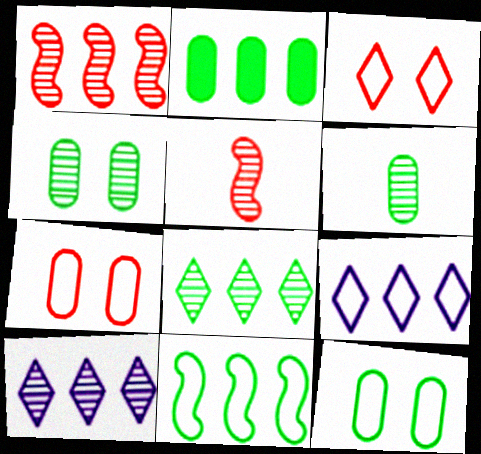[[1, 2, 9], 
[2, 6, 12], 
[2, 8, 11], 
[4, 5, 10]]